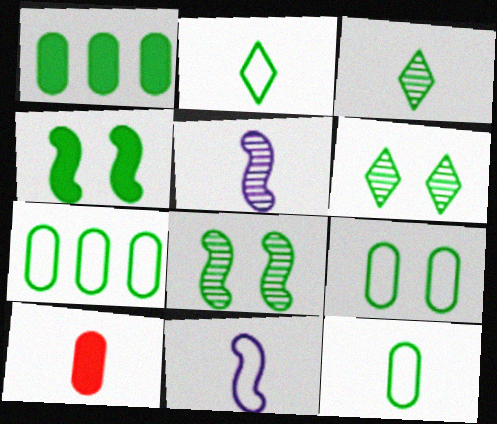[[1, 2, 8], 
[2, 5, 10], 
[3, 4, 7], 
[3, 10, 11], 
[4, 6, 9], 
[7, 9, 12]]